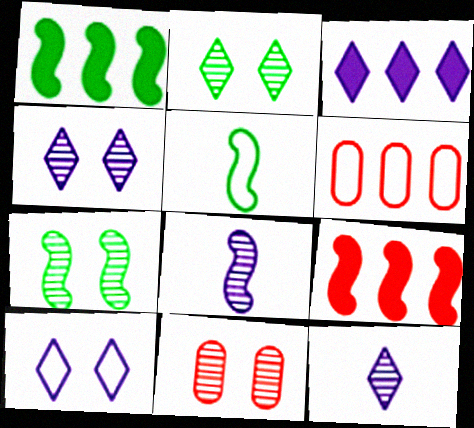[[1, 5, 7], 
[3, 5, 11], 
[3, 10, 12], 
[4, 7, 11], 
[5, 6, 10]]